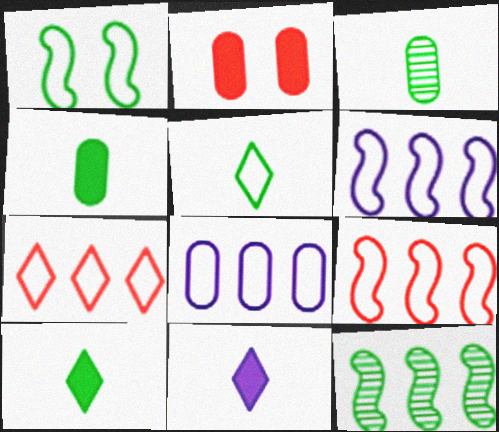[[2, 3, 8]]